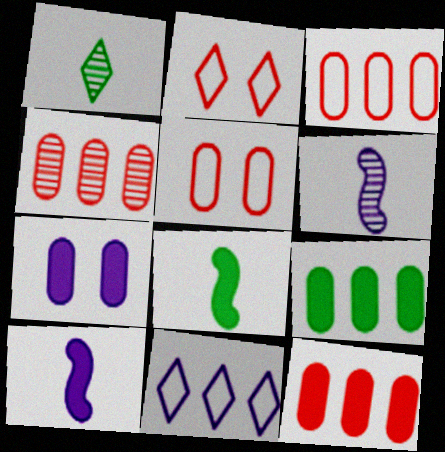[[2, 6, 9], 
[3, 4, 12], 
[6, 7, 11]]